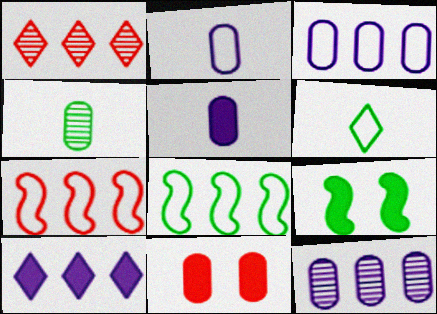[[1, 2, 9], 
[3, 4, 11]]